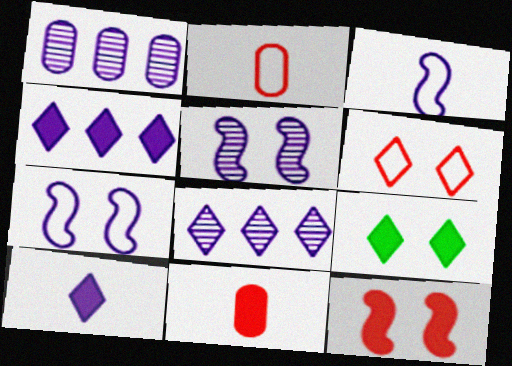[[1, 7, 10]]